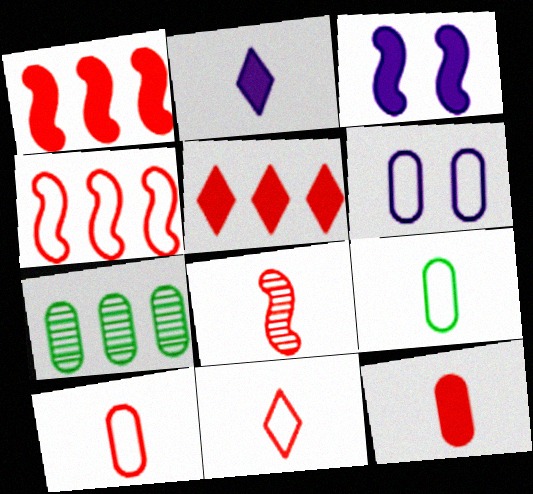[[2, 8, 9], 
[3, 7, 11], 
[6, 7, 12], 
[8, 11, 12]]